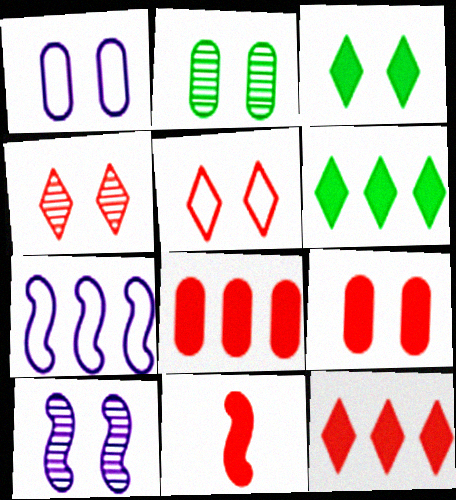[[1, 2, 9], 
[2, 4, 10], 
[9, 11, 12]]